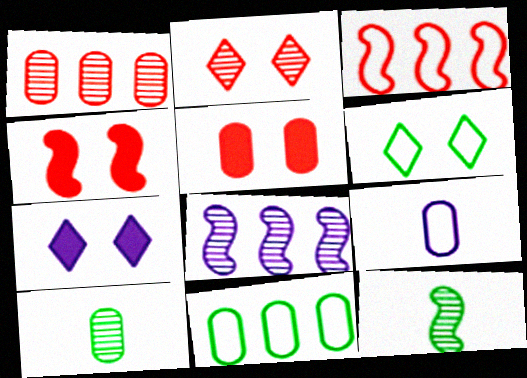[[2, 6, 7], 
[2, 8, 10], 
[3, 6, 9], 
[3, 7, 10], 
[7, 8, 9]]